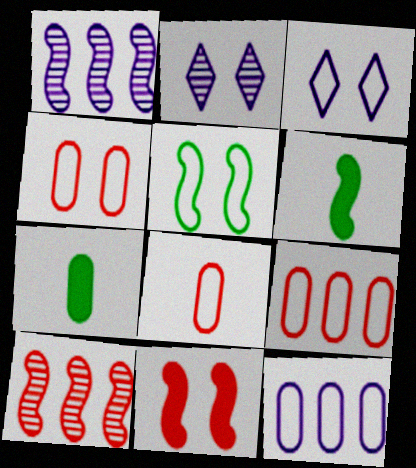[[2, 6, 9], 
[3, 4, 5], 
[3, 7, 10], 
[4, 8, 9]]